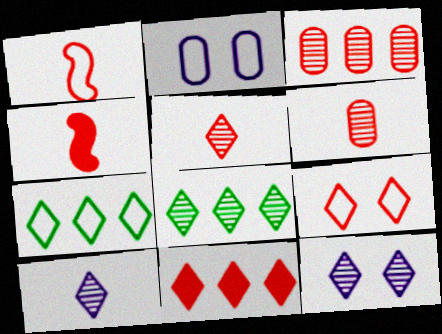[[1, 2, 7], 
[2, 4, 8], 
[3, 4, 9], 
[5, 8, 12], 
[5, 9, 11]]